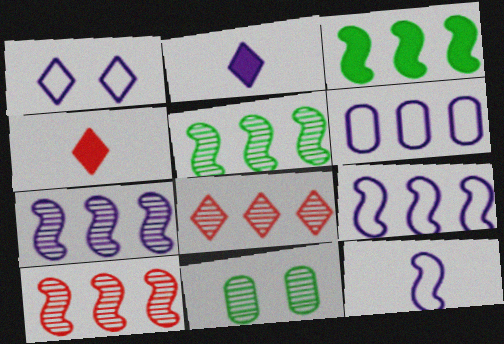[[1, 6, 12], 
[3, 6, 8], 
[3, 9, 10], 
[4, 9, 11], 
[5, 7, 10]]